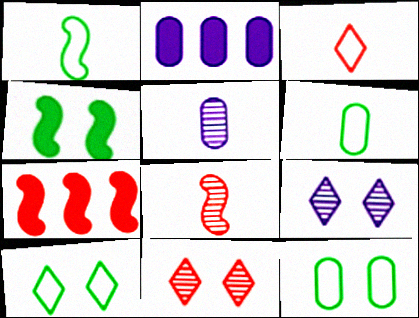[[1, 2, 11], 
[2, 8, 10], 
[5, 7, 10], 
[6, 7, 9]]